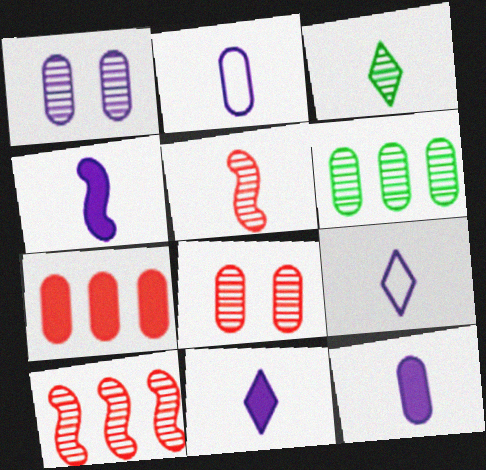[[1, 3, 10], 
[4, 11, 12]]